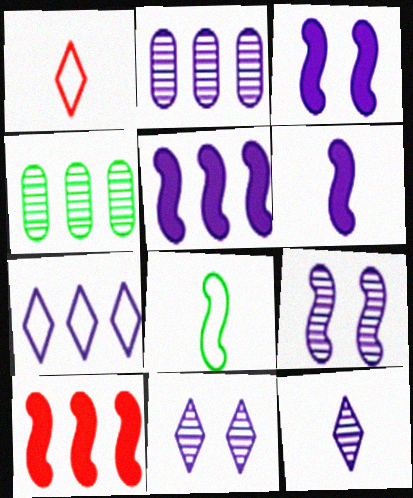[[1, 3, 4], 
[2, 5, 7], 
[2, 9, 12], 
[3, 5, 6], 
[4, 7, 10], 
[8, 9, 10]]